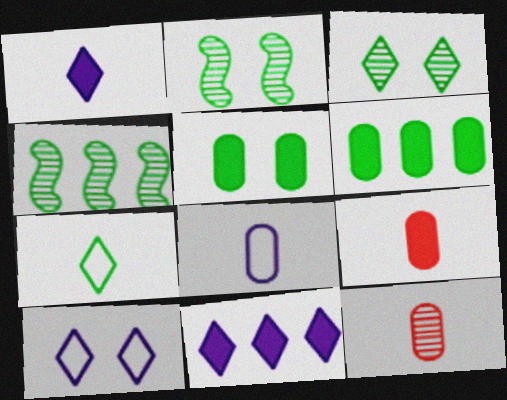[[2, 6, 7], 
[4, 5, 7], 
[4, 9, 10]]